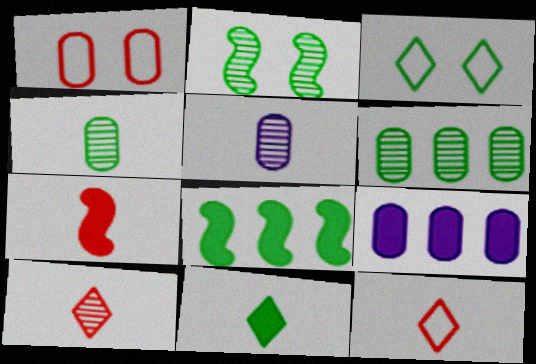[[1, 4, 9], 
[2, 9, 12], 
[3, 4, 8]]